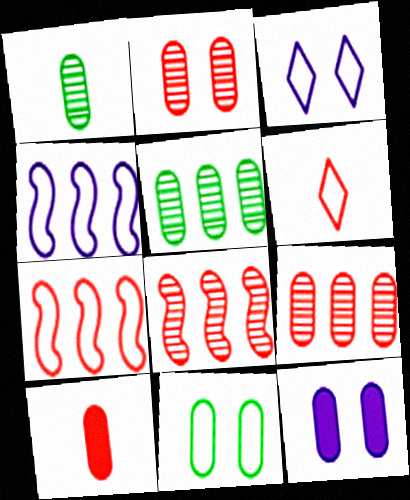[[2, 11, 12], 
[4, 6, 11]]